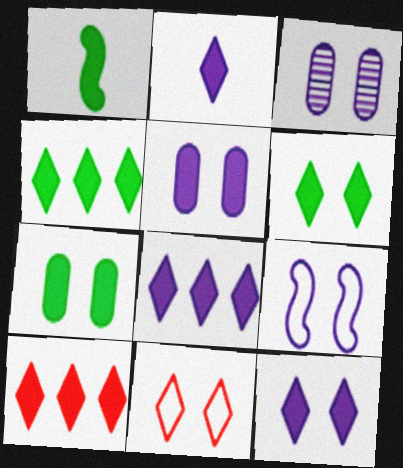[[1, 4, 7], 
[1, 5, 10], 
[2, 6, 10], 
[2, 8, 12], 
[3, 9, 12], 
[4, 8, 10]]